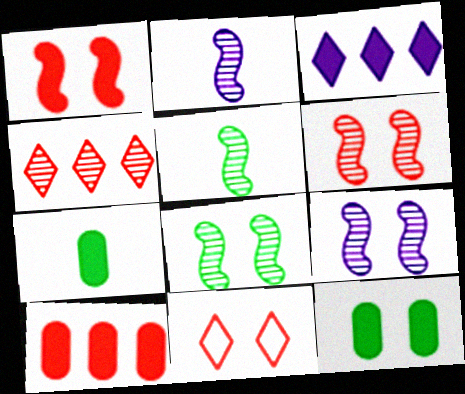[[1, 3, 7], 
[6, 8, 9], 
[9, 11, 12]]